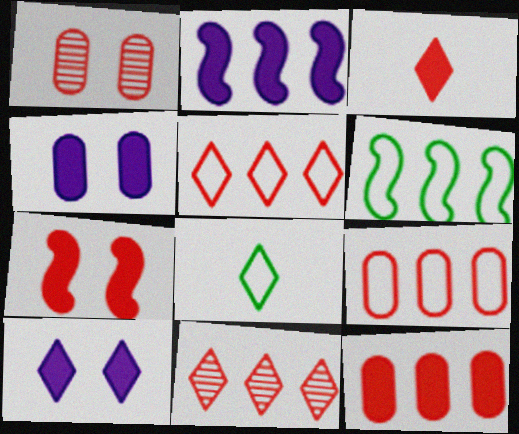[[1, 2, 8], 
[3, 7, 12], 
[8, 10, 11]]